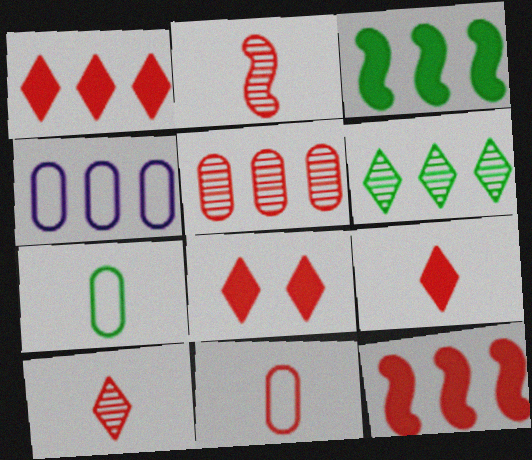[[1, 8, 9], 
[2, 9, 11], 
[4, 6, 12]]